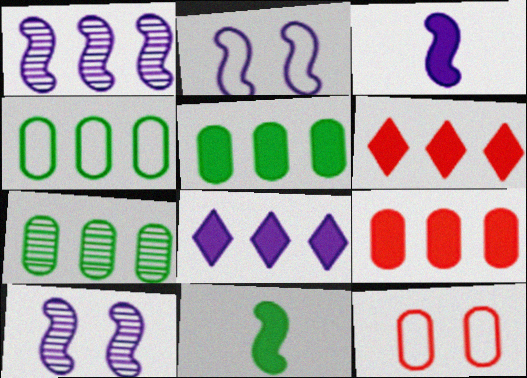[[1, 2, 3], 
[1, 4, 6], 
[4, 5, 7]]